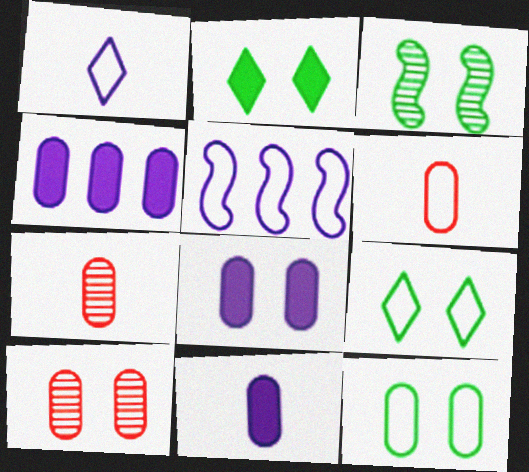[[2, 3, 12], 
[2, 5, 7], 
[4, 7, 12], 
[4, 8, 11], 
[5, 6, 9], 
[8, 10, 12]]